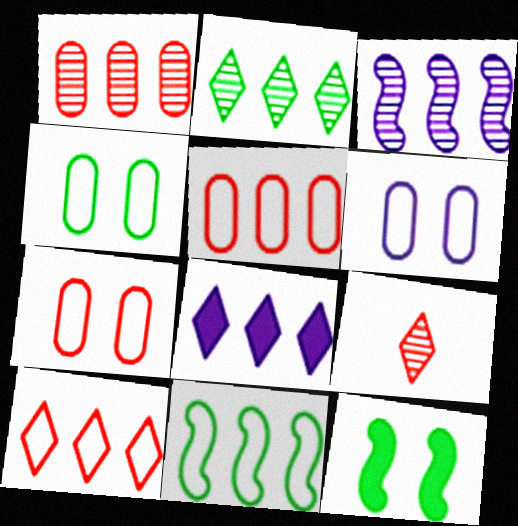[[1, 2, 3], 
[1, 8, 11], 
[2, 8, 10], 
[4, 6, 7]]